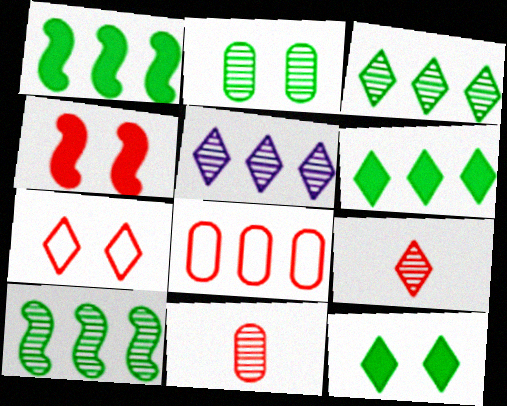[[1, 5, 8], 
[4, 8, 9]]